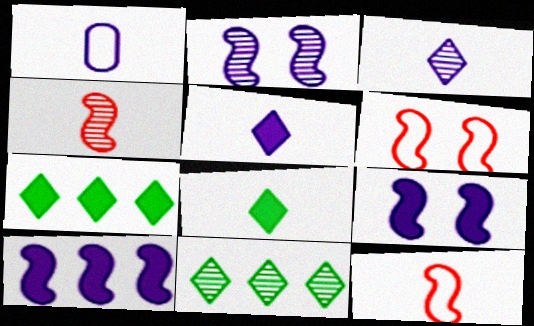[[1, 4, 8]]